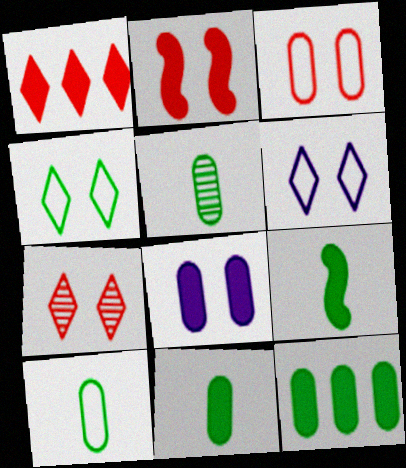[[1, 8, 9], 
[2, 3, 7], 
[5, 10, 11]]